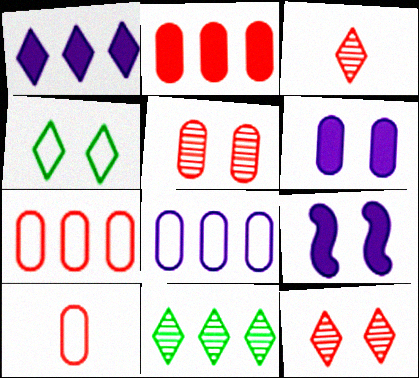[[1, 3, 4], 
[2, 5, 10], 
[4, 5, 9], 
[9, 10, 11]]